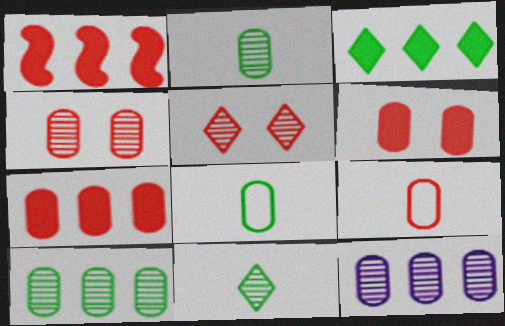[[1, 5, 9], 
[2, 4, 12], 
[4, 7, 9], 
[6, 8, 12]]